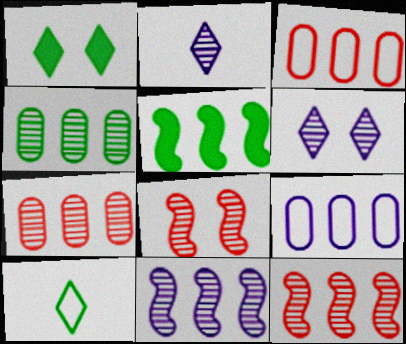[[2, 4, 8]]